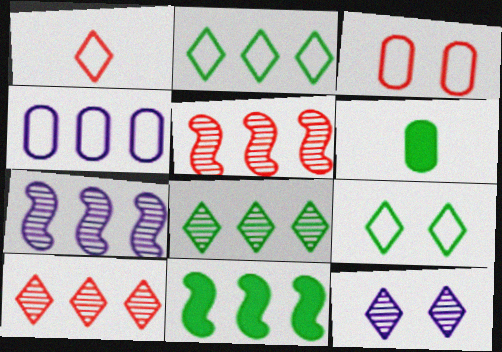[[4, 10, 11]]